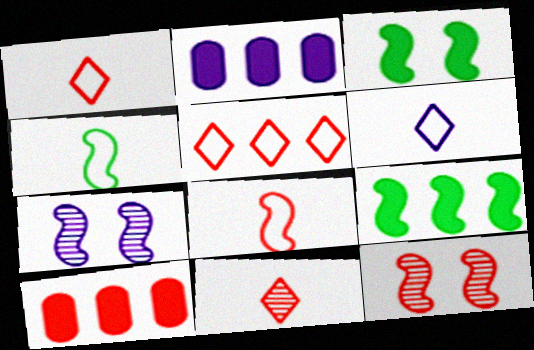[[1, 10, 12], 
[2, 6, 7], 
[7, 8, 9]]